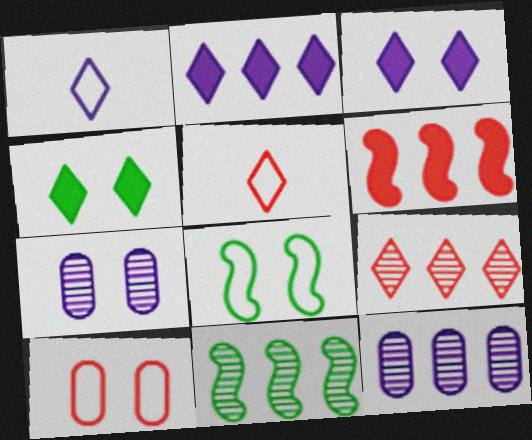[[1, 4, 9], 
[9, 11, 12]]